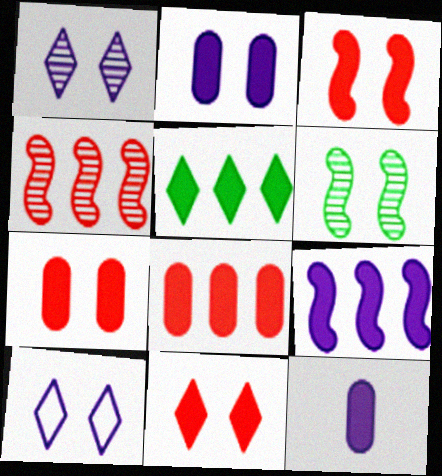[[3, 5, 12], 
[3, 7, 11], 
[5, 8, 9], 
[6, 7, 10]]